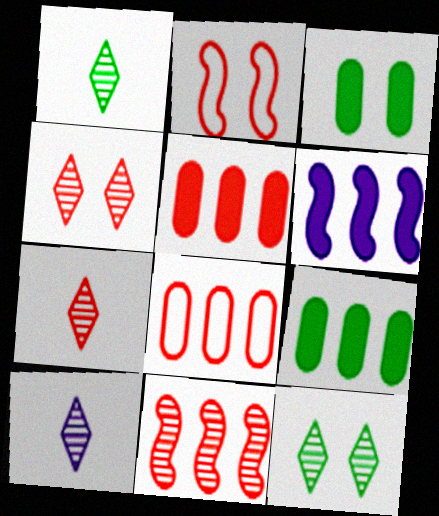[[1, 7, 10], 
[2, 5, 7], 
[2, 9, 10]]